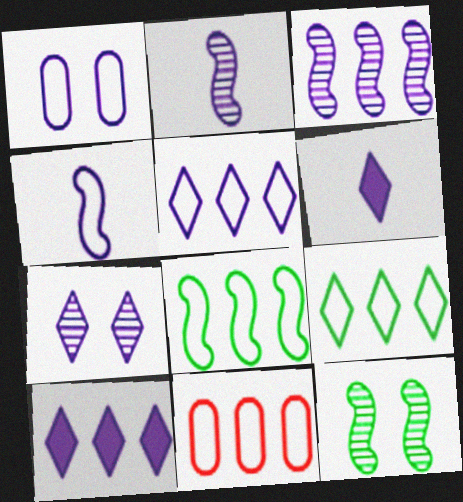[[1, 2, 10], 
[1, 3, 6], 
[1, 4, 5], 
[5, 6, 7], 
[5, 8, 11], 
[6, 11, 12]]